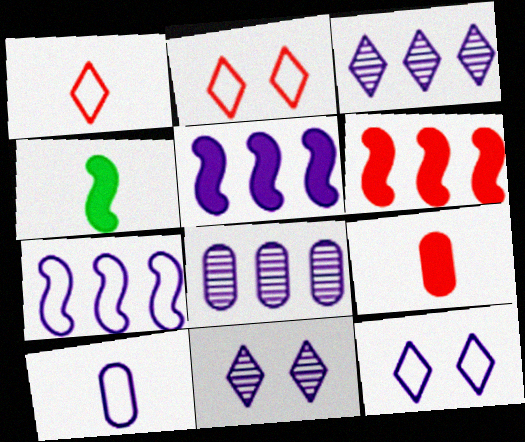[[2, 4, 8], 
[5, 10, 11], 
[7, 10, 12]]